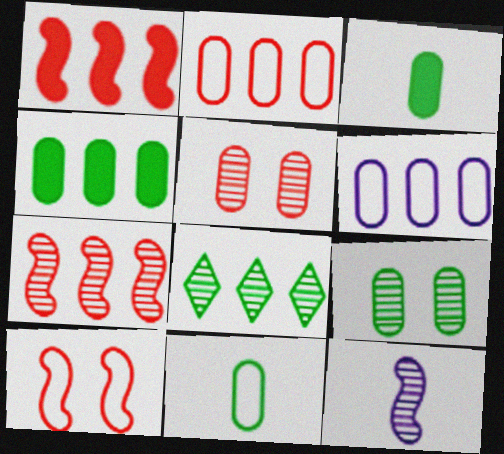[[1, 6, 8], 
[3, 5, 6], 
[4, 9, 11], 
[5, 8, 12]]